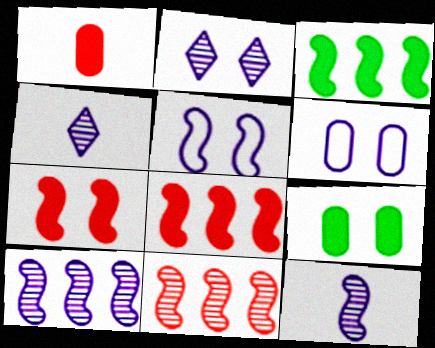[]